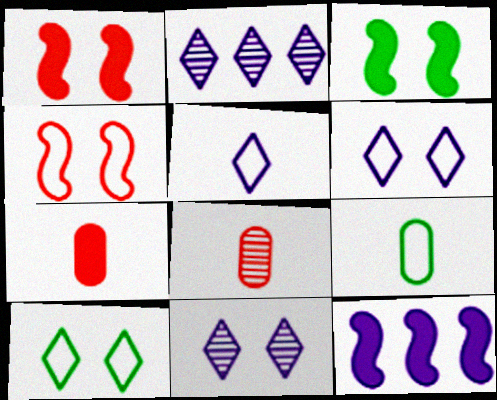[[1, 2, 9], 
[8, 10, 12]]